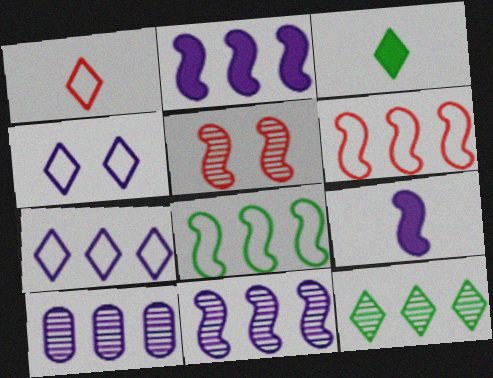[[2, 7, 10], 
[4, 9, 10], 
[5, 8, 9]]